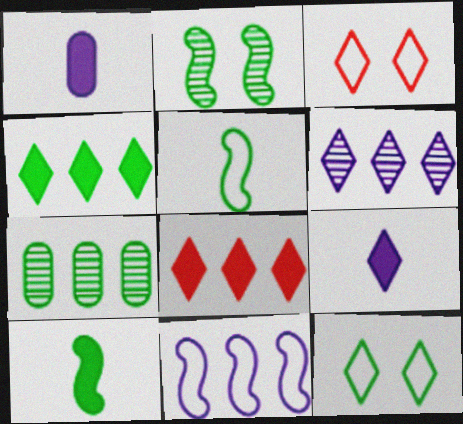[[7, 8, 11], 
[7, 10, 12]]